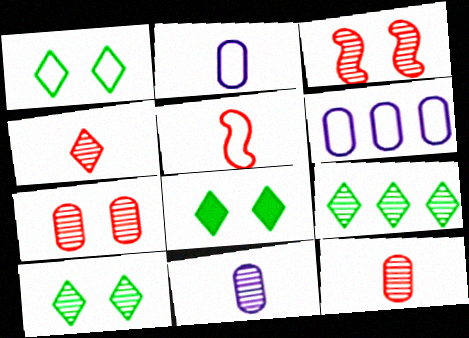[[1, 5, 6], 
[1, 8, 10], 
[3, 9, 11]]